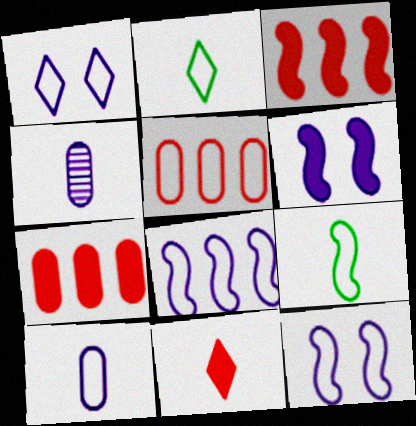[[1, 5, 9], 
[1, 8, 10], 
[2, 5, 12], 
[4, 9, 11]]